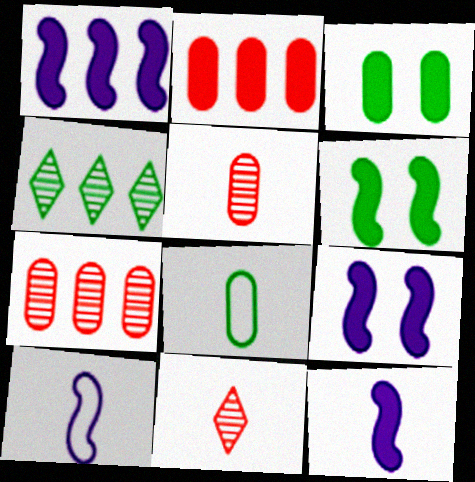[[1, 9, 12], 
[4, 6, 8], 
[8, 11, 12]]